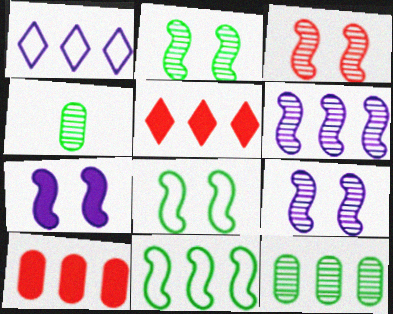[[2, 3, 9], 
[3, 7, 8]]